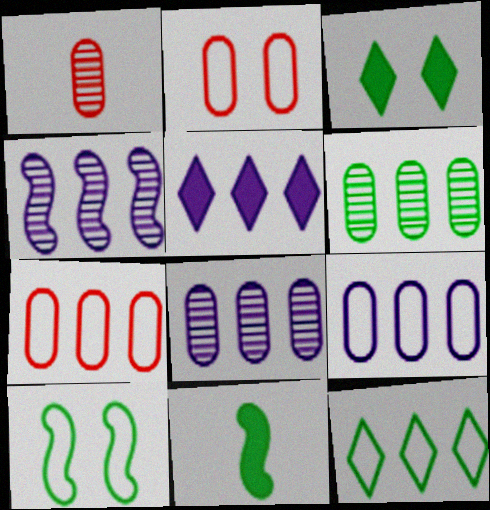[[1, 5, 10], 
[4, 5, 9]]